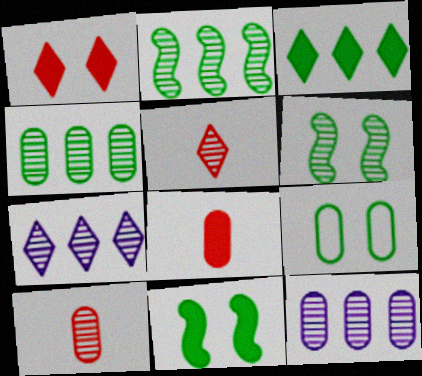[[5, 6, 12], 
[6, 7, 10], 
[8, 9, 12]]